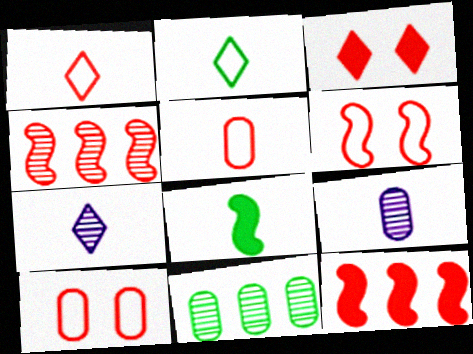[[1, 8, 9], 
[3, 4, 5], 
[5, 7, 8]]